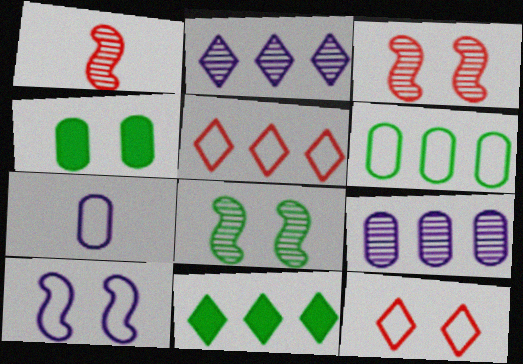[[2, 5, 11], 
[3, 7, 11]]